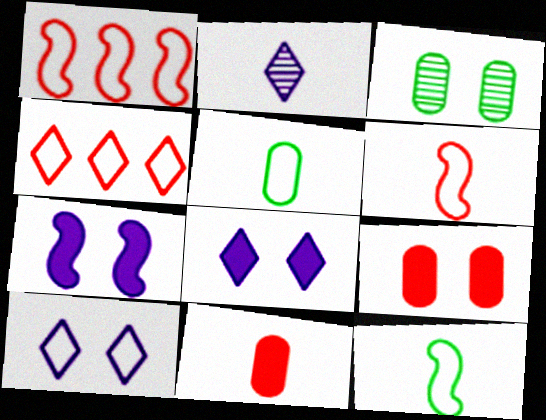[[1, 5, 10], 
[2, 11, 12]]